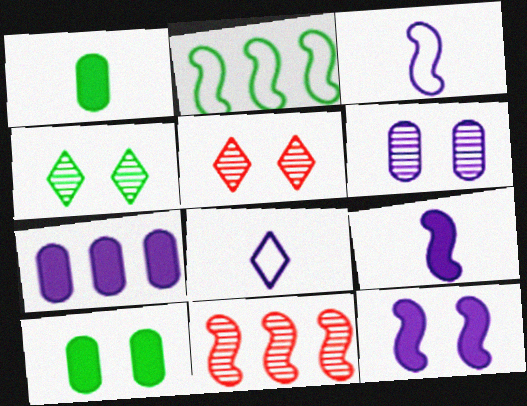[[1, 2, 4], 
[8, 10, 11]]